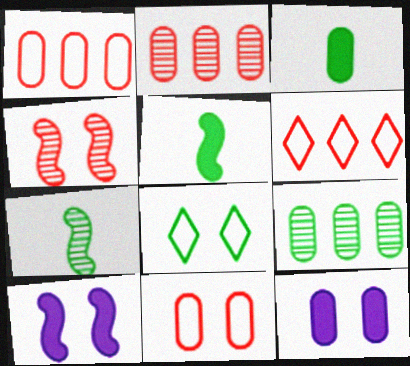[[4, 8, 12], 
[5, 8, 9], 
[6, 7, 12]]